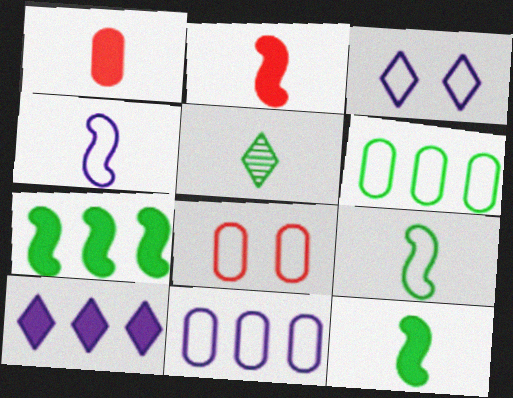[[1, 4, 5], 
[3, 4, 11]]